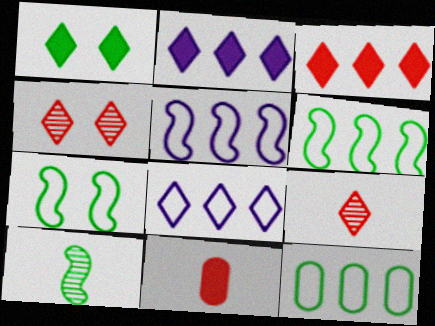[[1, 8, 9], 
[1, 10, 12]]